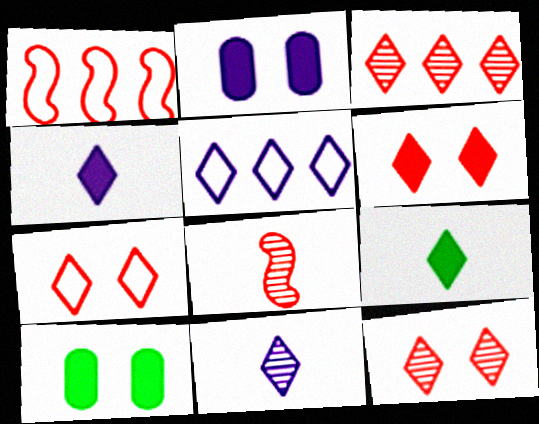[[1, 10, 11], 
[5, 8, 10], 
[5, 9, 12], 
[6, 7, 12]]